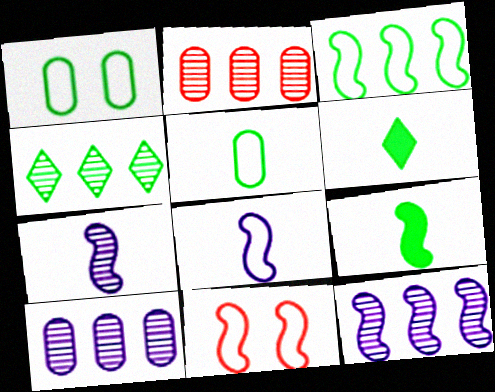[[1, 4, 9], 
[2, 4, 12], 
[3, 8, 11], 
[6, 10, 11], 
[9, 11, 12]]